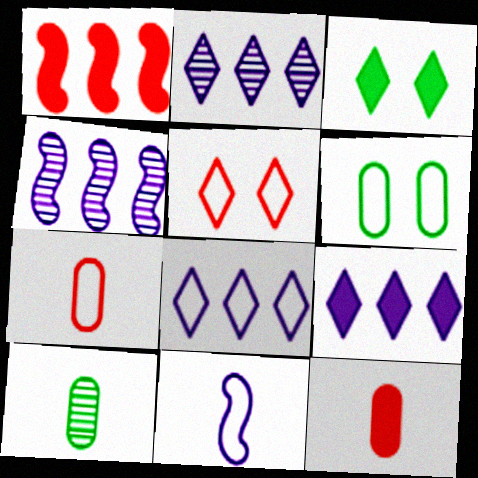[[2, 8, 9], 
[3, 4, 7]]